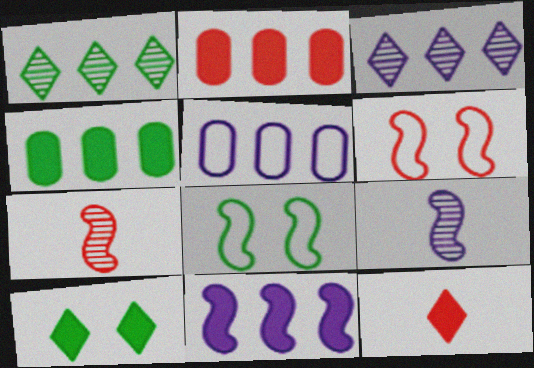[[3, 5, 11], 
[5, 7, 10], 
[7, 8, 11]]